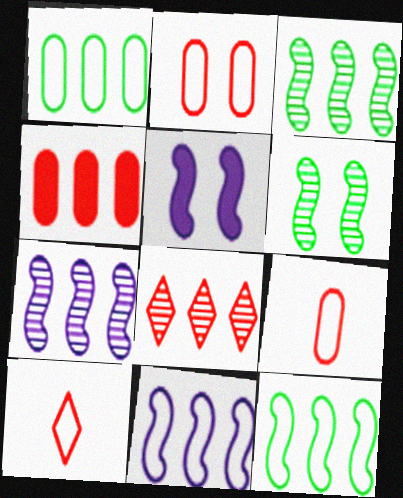[]